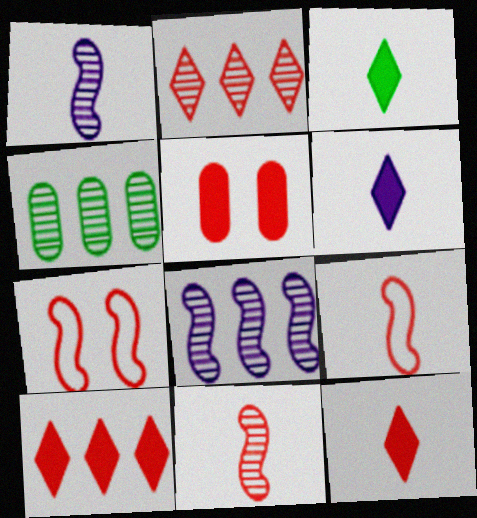[[2, 4, 8], 
[2, 5, 9], 
[3, 6, 12], 
[4, 6, 7]]